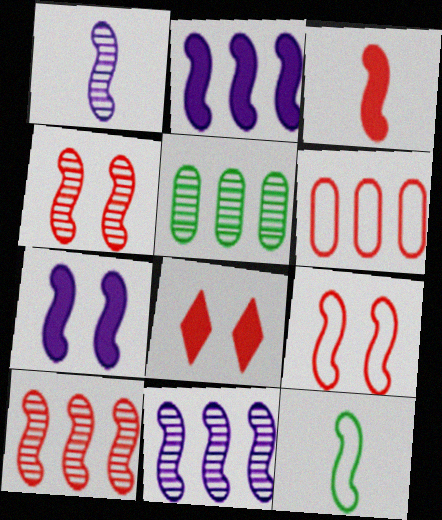[[1, 3, 12], 
[2, 4, 12], 
[3, 9, 10], 
[7, 10, 12]]